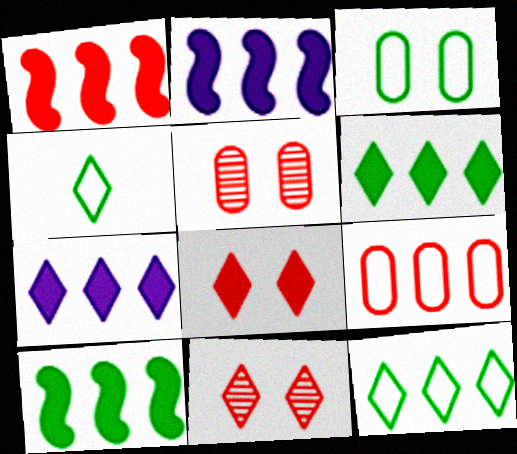[[1, 2, 10], 
[2, 4, 5], 
[4, 7, 11]]